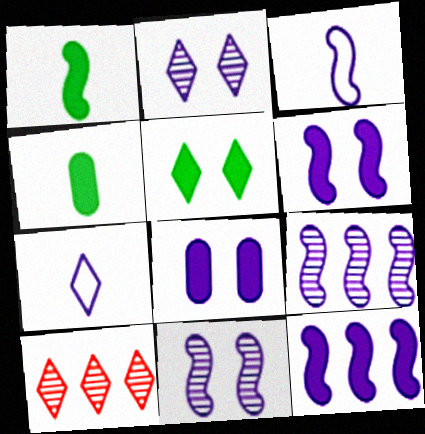[[3, 6, 9], 
[3, 11, 12], 
[5, 7, 10], 
[7, 8, 9]]